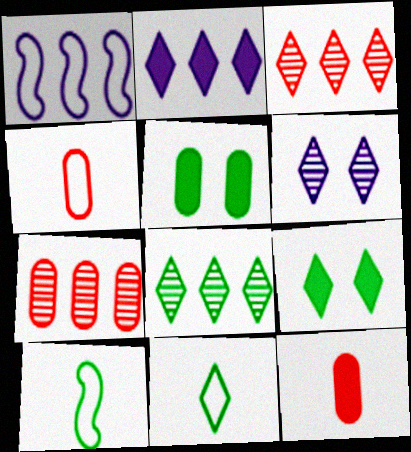[[5, 8, 10], 
[8, 9, 11]]